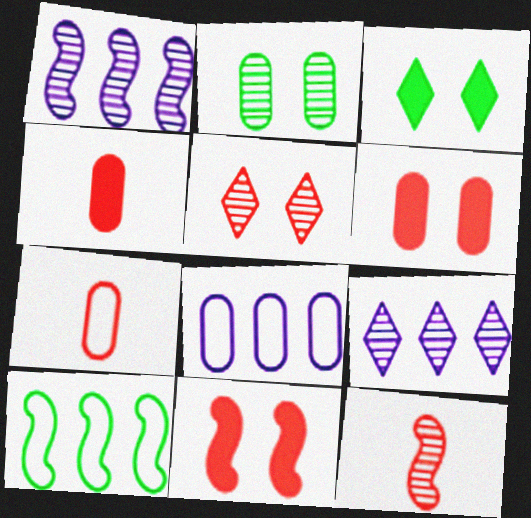[[1, 3, 7], 
[2, 4, 8], 
[2, 9, 12], 
[3, 8, 12]]